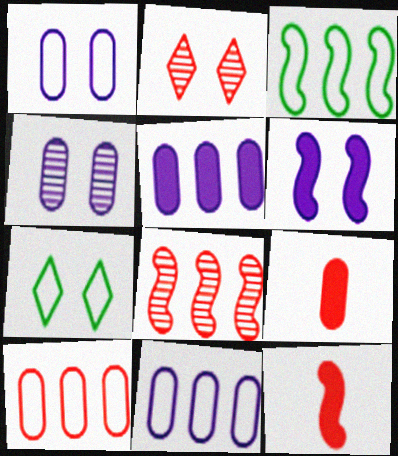[[2, 10, 12]]